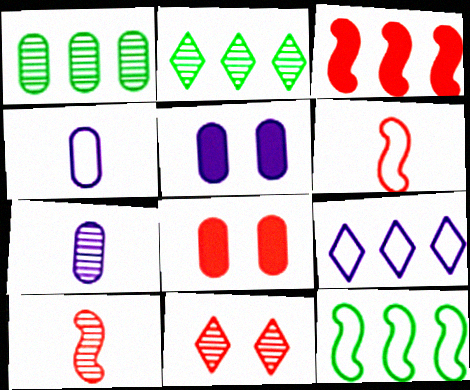[[1, 3, 9], 
[1, 4, 8], 
[2, 5, 6]]